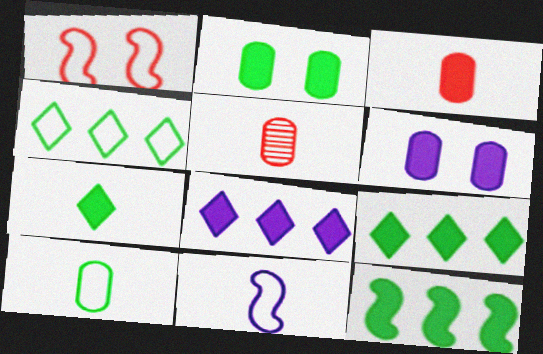[[2, 7, 12], 
[5, 7, 11]]